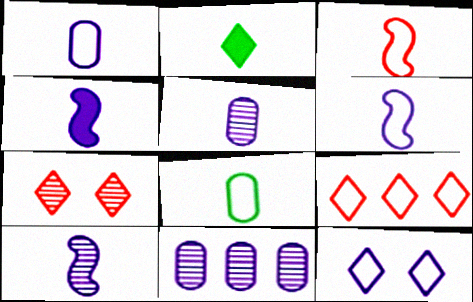[[2, 3, 5], 
[4, 6, 10], 
[4, 11, 12]]